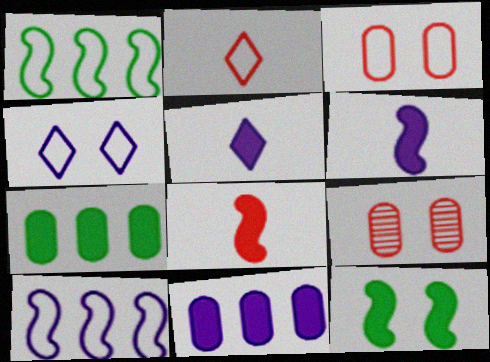[[1, 5, 9], 
[4, 9, 12]]